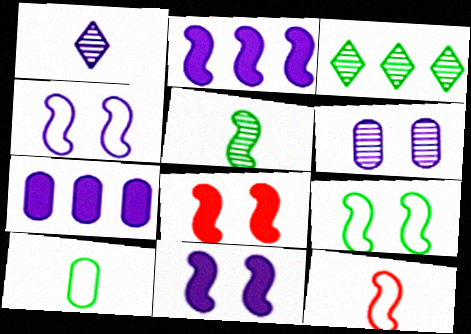[[1, 4, 7]]